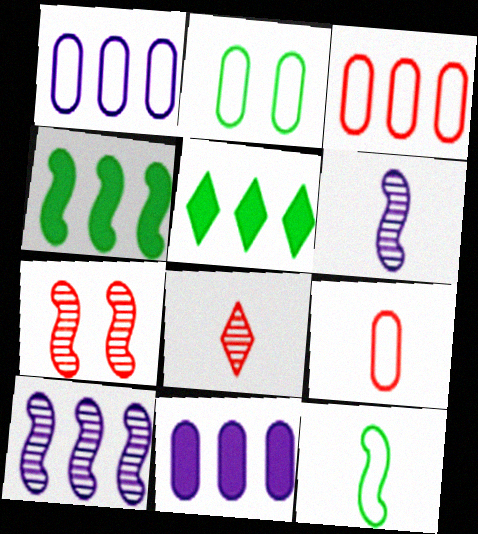[[1, 2, 9], 
[3, 5, 10]]